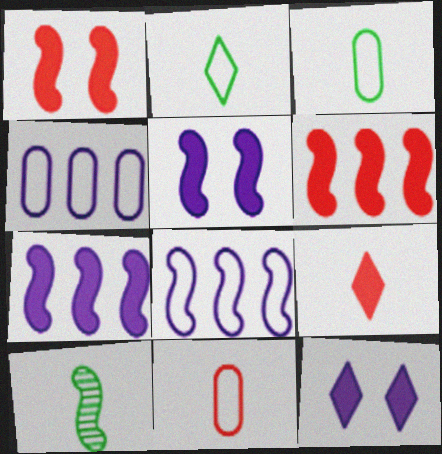[[1, 8, 10]]